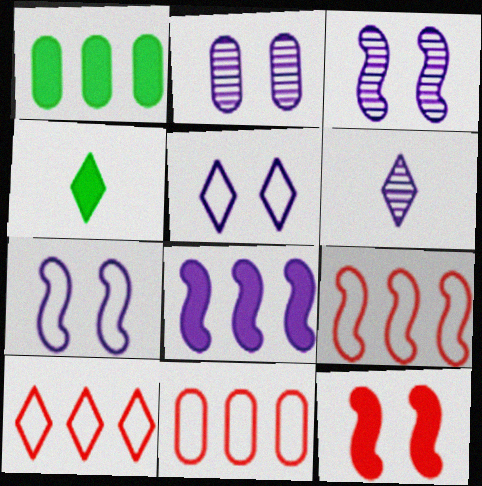[[2, 4, 9], 
[3, 4, 11], 
[9, 10, 11]]